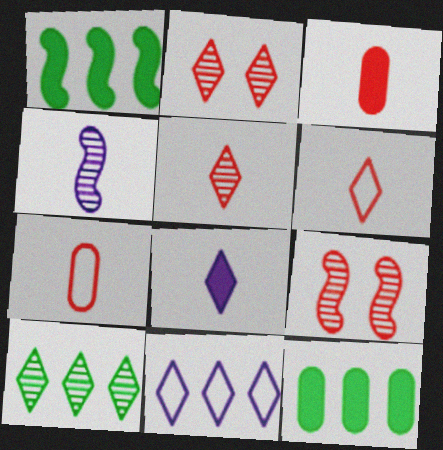[]